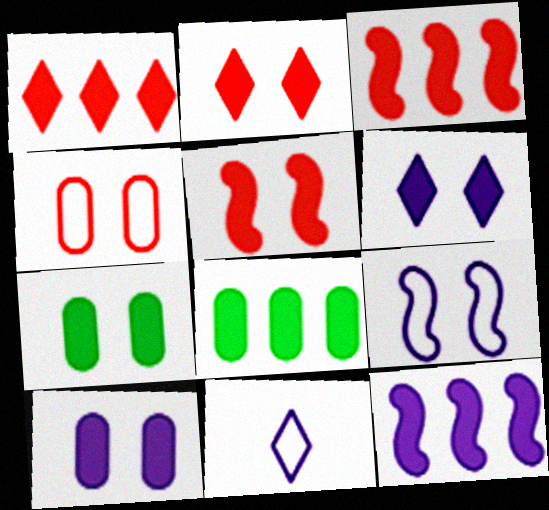[[1, 8, 12], 
[5, 6, 7]]